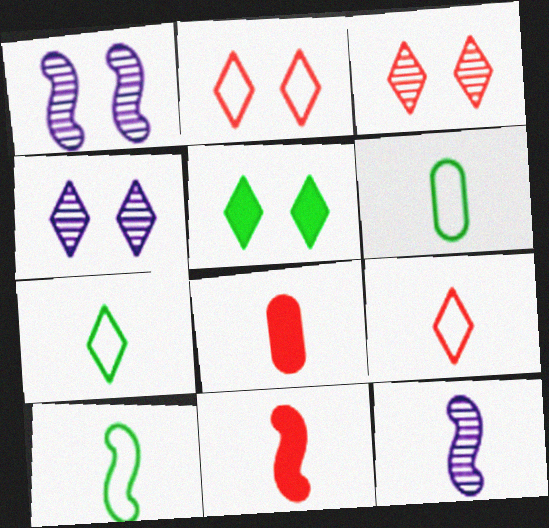[[2, 4, 5], 
[6, 7, 10], 
[7, 8, 12], 
[10, 11, 12]]